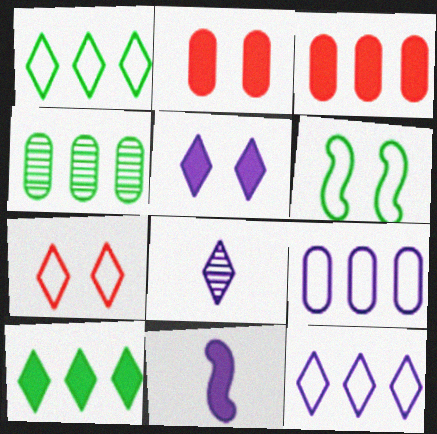[[2, 10, 11], 
[3, 4, 9], 
[3, 6, 8], 
[4, 7, 11], 
[5, 8, 12], 
[7, 8, 10]]